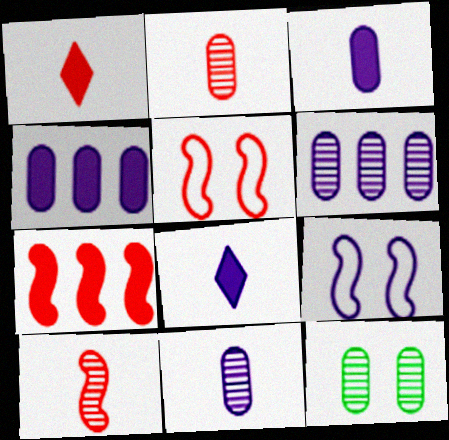[[2, 6, 12], 
[5, 7, 10], 
[6, 8, 9]]